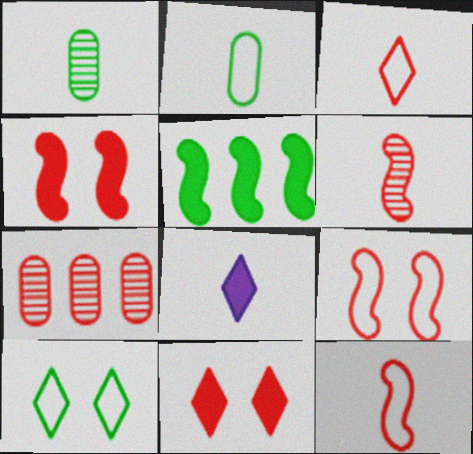[[1, 5, 10], 
[1, 8, 12], 
[2, 6, 8], 
[3, 4, 7], 
[7, 11, 12]]